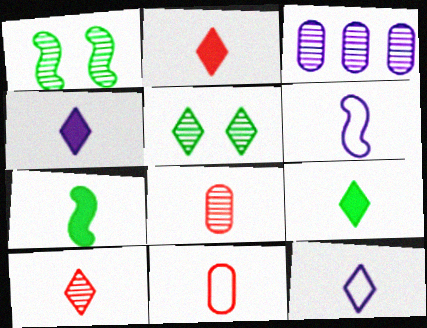[[1, 3, 10], 
[2, 4, 9], 
[6, 8, 9], 
[7, 8, 12], 
[9, 10, 12]]